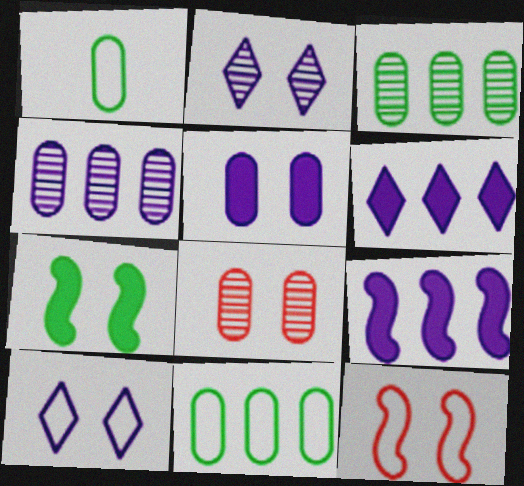[[7, 8, 10]]